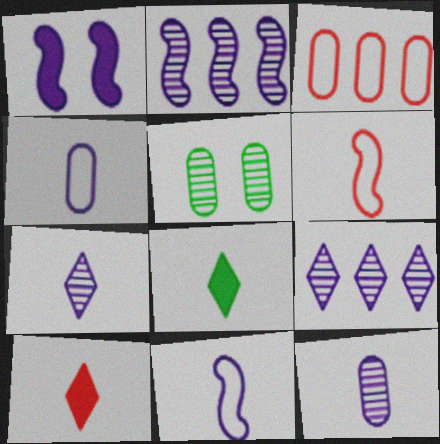[[1, 2, 11], 
[1, 4, 9], 
[6, 8, 12]]